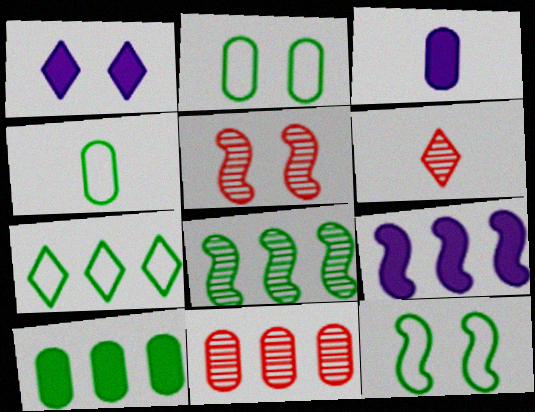[[1, 2, 5], 
[1, 3, 9], 
[1, 6, 7], 
[2, 3, 11], 
[2, 6, 9], 
[3, 5, 7], 
[4, 7, 12], 
[5, 6, 11], 
[7, 8, 10], 
[7, 9, 11]]